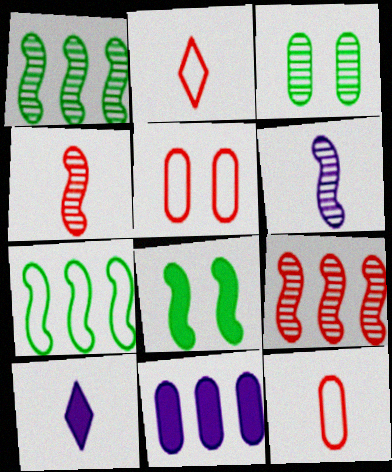[[1, 5, 10], 
[3, 11, 12]]